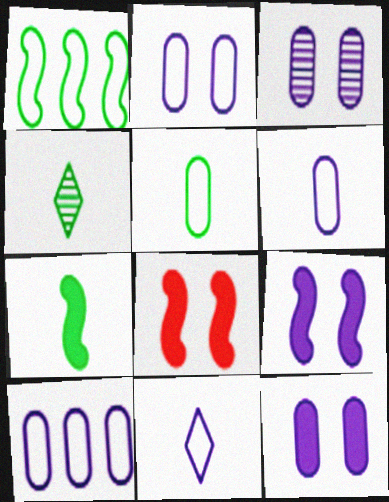[[2, 3, 12], 
[2, 6, 10], 
[4, 5, 7], 
[4, 8, 10]]